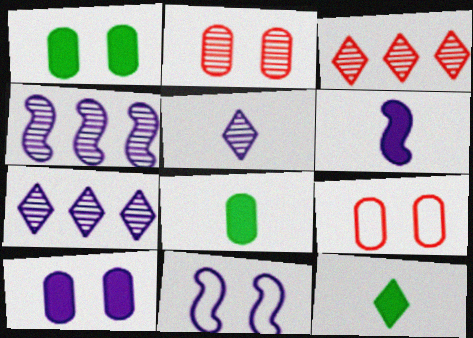[[3, 8, 11], 
[4, 6, 11], 
[4, 9, 12]]